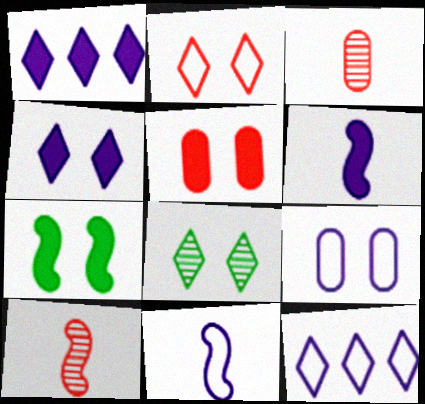[[2, 4, 8], 
[3, 7, 12], 
[4, 5, 7], 
[9, 11, 12]]